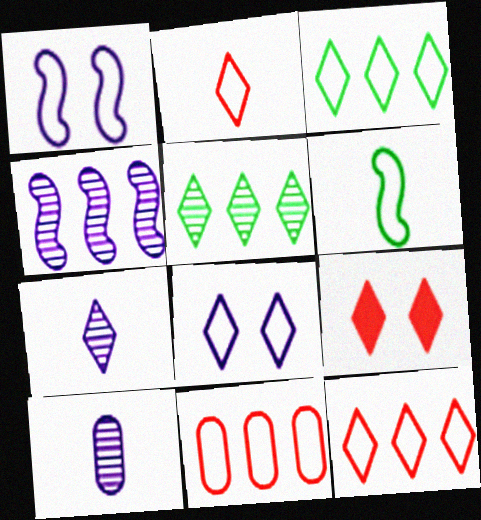[[2, 3, 8], 
[3, 7, 9], 
[6, 8, 11]]